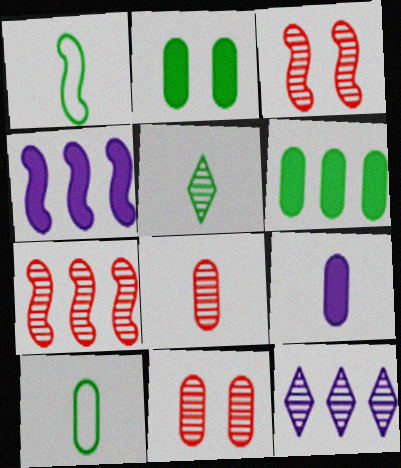[[1, 3, 4], 
[8, 9, 10]]